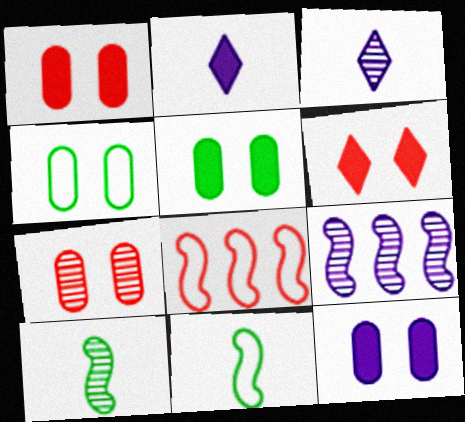[[1, 5, 12], 
[3, 5, 8], 
[4, 7, 12]]